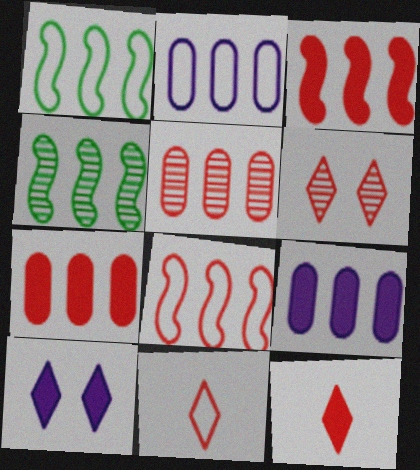[]